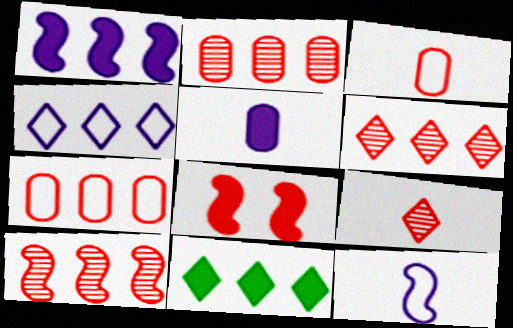[[2, 6, 10], 
[3, 6, 8], 
[4, 6, 11], 
[5, 8, 11], 
[7, 8, 9]]